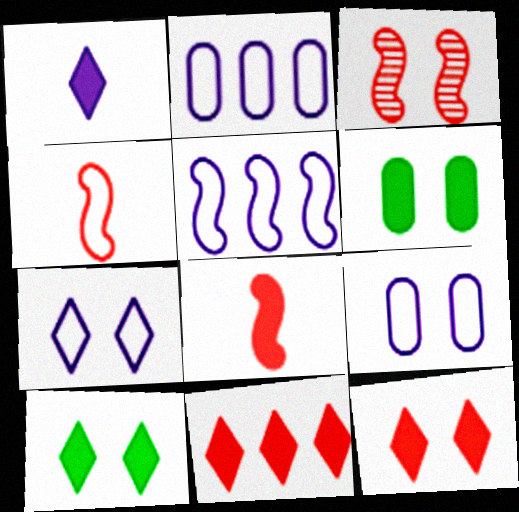[[1, 10, 11], 
[3, 6, 7], 
[3, 9, 10]]